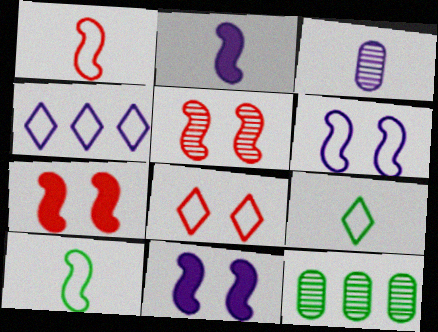[[2, 8, 12], 
[3, 4, 11], 
[4, 8, 9]]